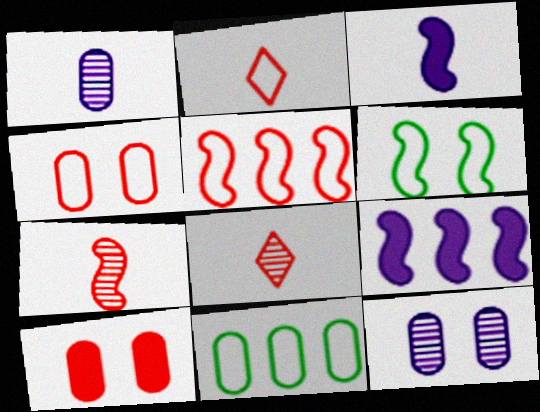[[1, 10, 11], 
[2, 4, 5], 
[5, 8, 10], 
[6, 7, 9]]